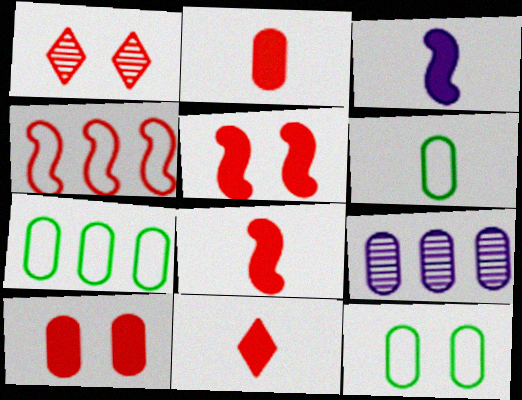[[1, 2, 4], 
[1, 3, 7], 
[2, 8, 11], 
[2, 9, 12], 
[6, 7, 12], 
[6, 9, 10]]